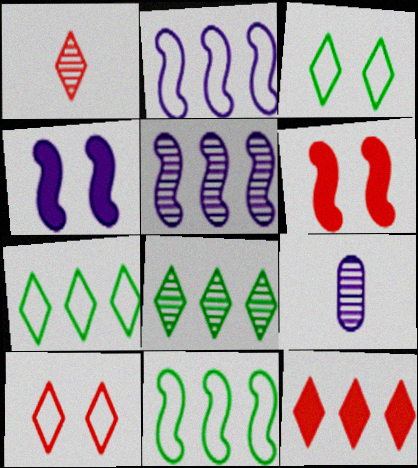[[1, 10, 12], 
[6, 7, 9]]